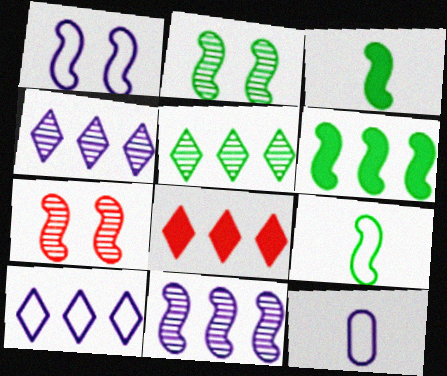[[1, 10, 12], 
[2, 6, 9], 
[2, 8, 12], 
[5, 8, 10]]